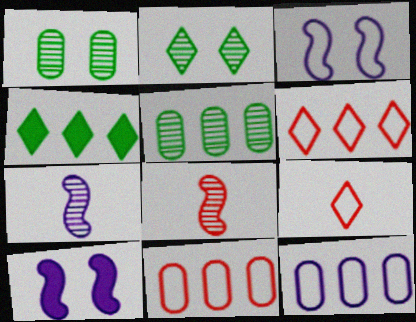[[5, 9, 10]]